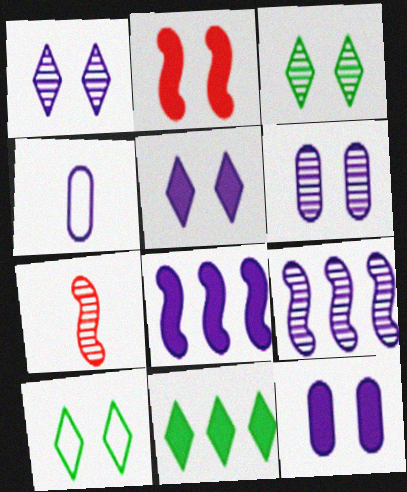[[1, 4, 8], 
[2, 6, 10], 
[4, 5, 9]]